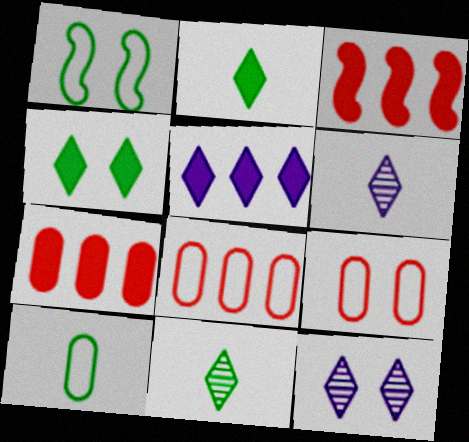[[1, 6, 7], 
[3, 10, 12]]